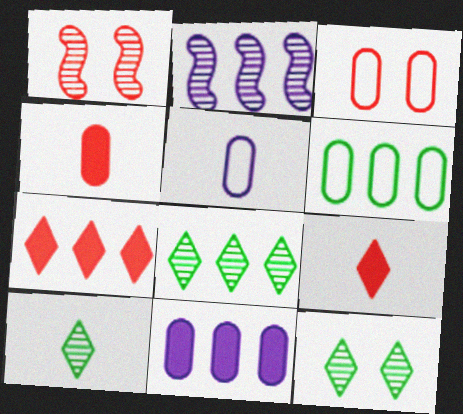[[2, 6, 7], 
[3, 5, 6], 
[8, 10, 12]]